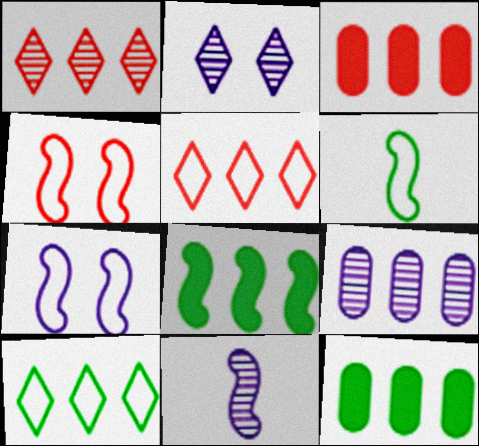[[2, 3, 6], 
[2, 9, 11], 
[4, 8, 11], 
[5, 8, 9]]